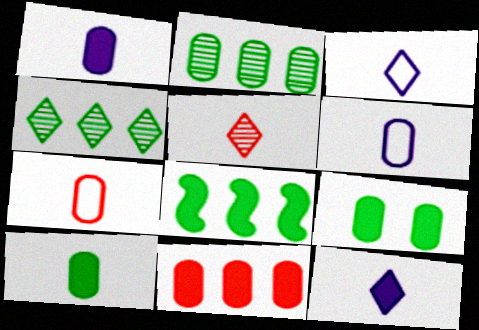[[1, 9, 11]]